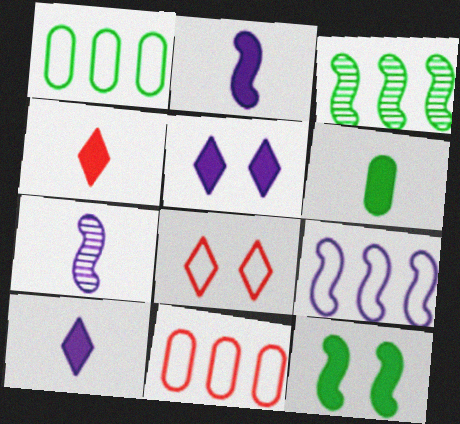[[2, 4, 6]]